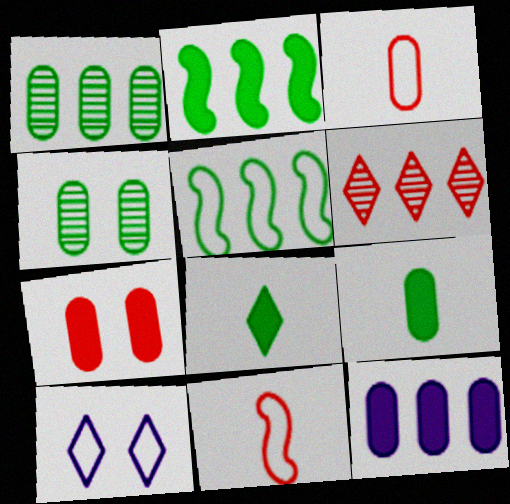[[3, 4, 12], 
[3, 5, 10], 
[4, 5, 8], 
[5, 6, 12], 
[6, 7, 11], 
[6, 8, 10], 
[7, 9, 12]]